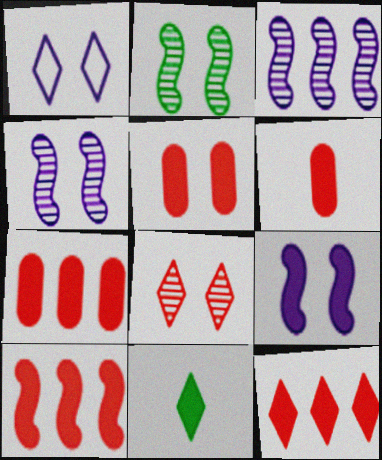[[1, 2, 5], 
[5, 6, 7], 
[7, 9, 11], 
[7, 10, 12]]